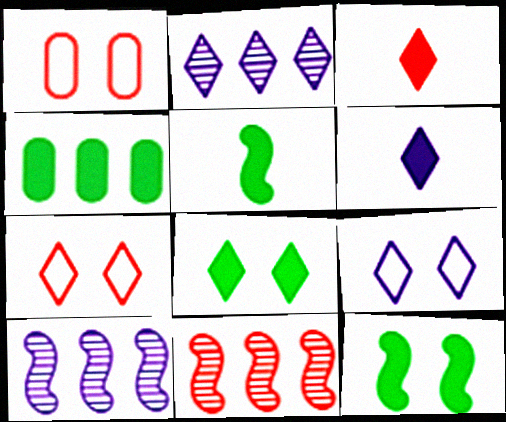[[1, 2, 5], 
[1, 3, 11], 
[2, 6, 9], 
[4, 5, 8]]